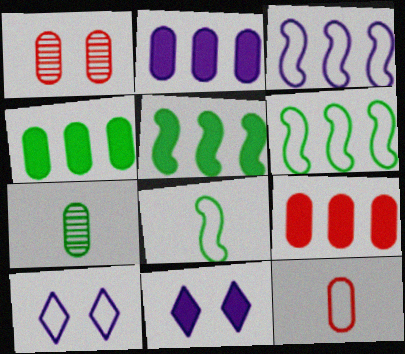[[1, 9, 12], 
[2, 4, 9], 
[6, 10, 12]]